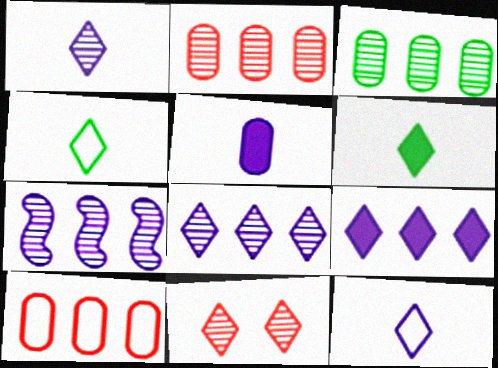[[4, 9, 11]]